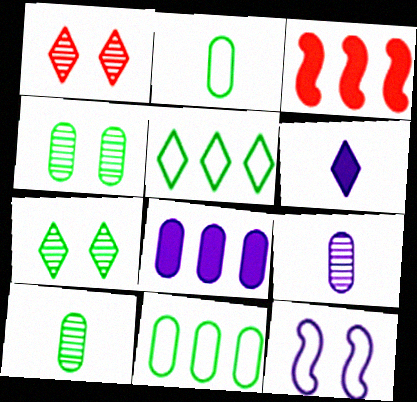[[1, 5, 6]]